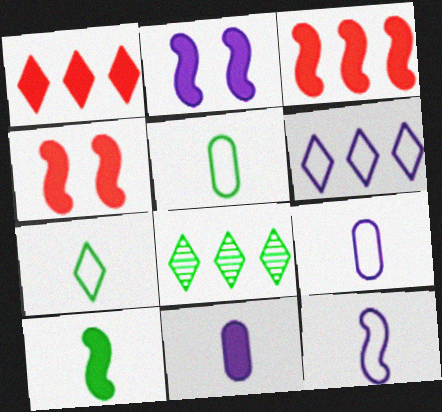[[1, 6, 8], 
[2, 3, 10], 
[4, 8, 9]]